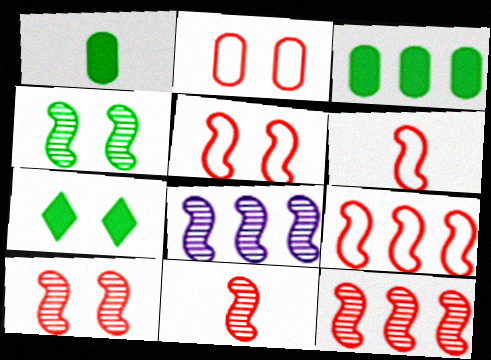[[4, 8, 11], 
[5, 6, 9], 
[10, 11, 12]]